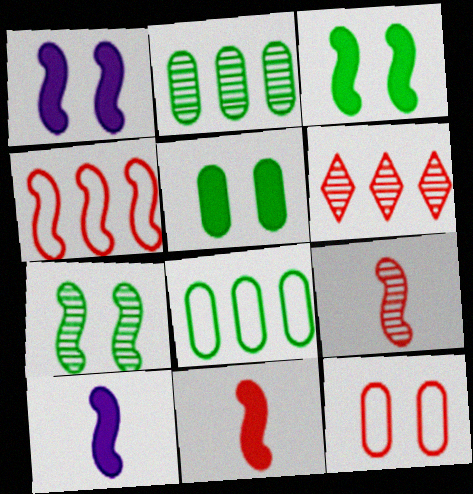[[4, 7, 10], 
[6, 11, 12]]